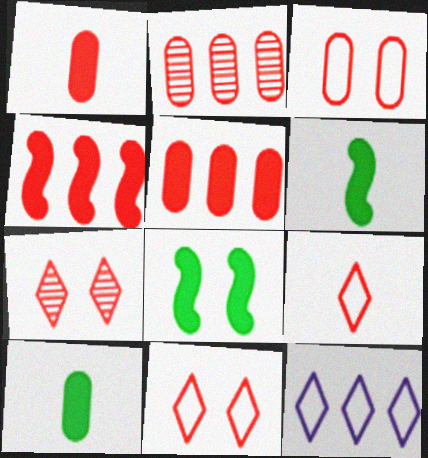[[1, 2, 3]]